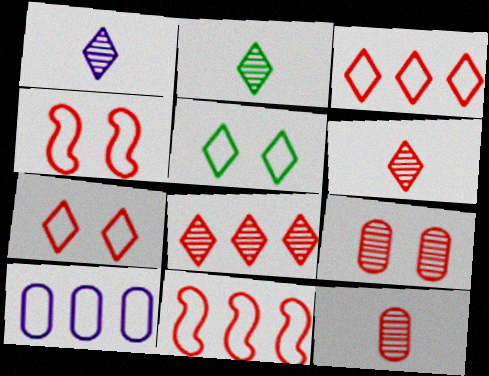[[1, 2, 6]]